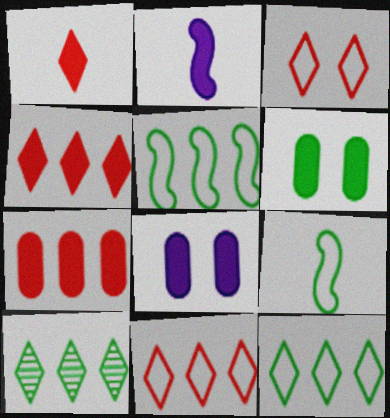[[2, 4, 6], 
[6, 9, 10]]